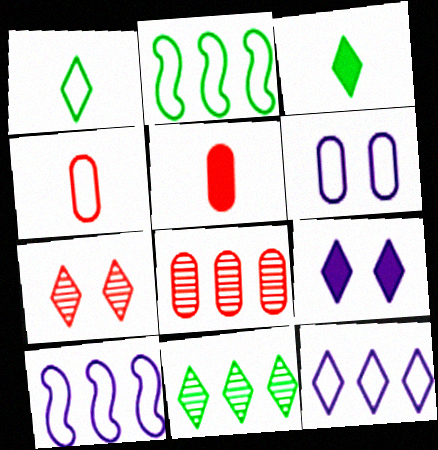[[3, 7, 12]]